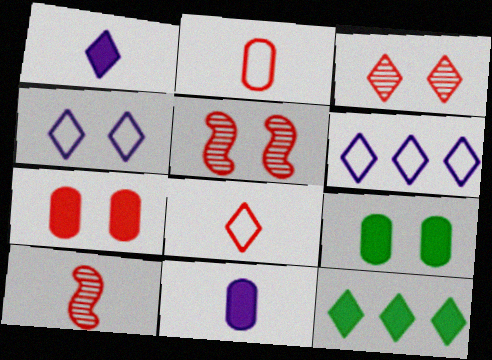[[4, 5, 9], 
[6, 9, 10]]